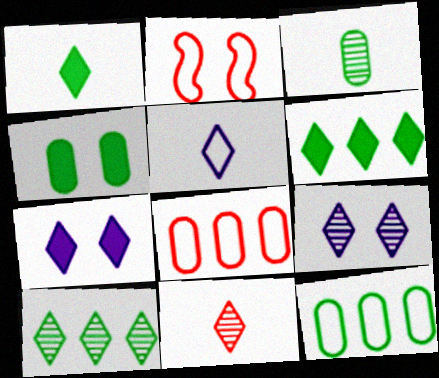[[1, 5, 11], 
[2, 4, 9], 
[2, 5, 12], 
[3, 4, 12], 
[9, 10, 11]]